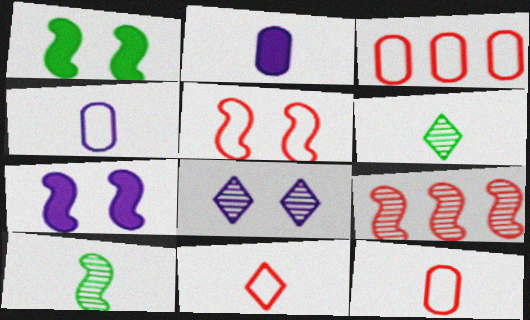[[2, 10, 11], 
[3, 5, 11], 
[3, 6, 7]]